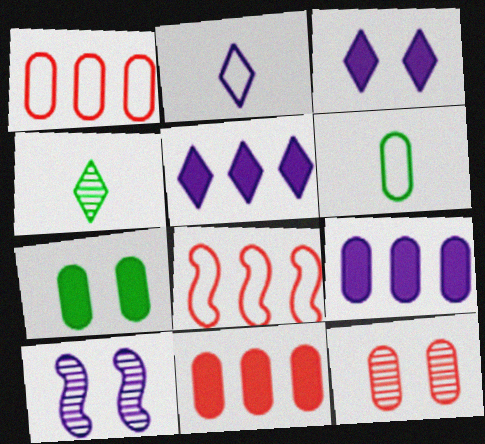[[2, 9, 10], 
[6, 9, 12]]